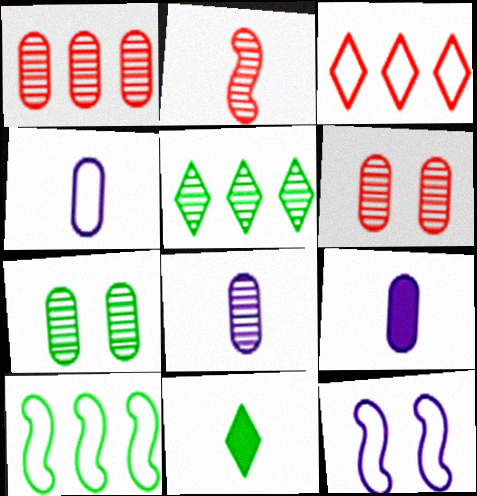[[1, 7, 8], 
[1, 11, 12], 
[2, 4, 11], 
[4, 8, 9], 
[7, 10, 11]]